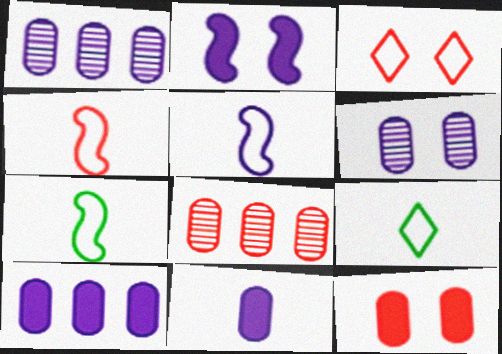[[2, 8, 9], 
[4, 5, 7]]